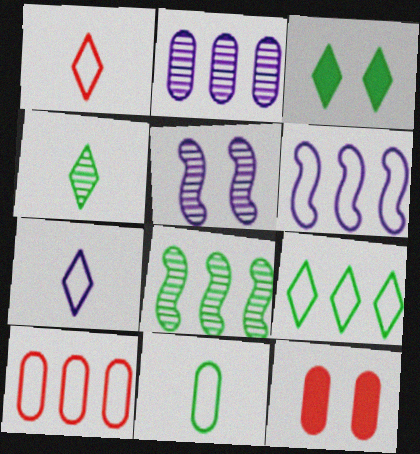[[2, 11, 12], 
[3, 4, 9], 
[3, 8, 11], 
[4, 6, 12], 
[6, 9, 10], 
[7, 8, 12]]